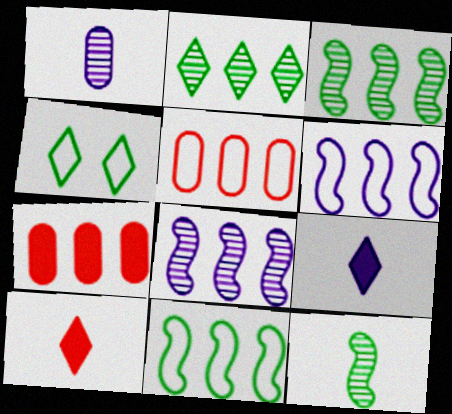[[2, 6, 7]]